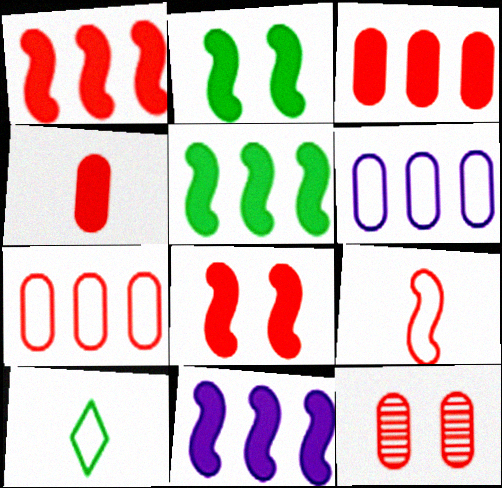[[1, 5, 11], 
[4, 7, 12], 
[10, 11, 12]]